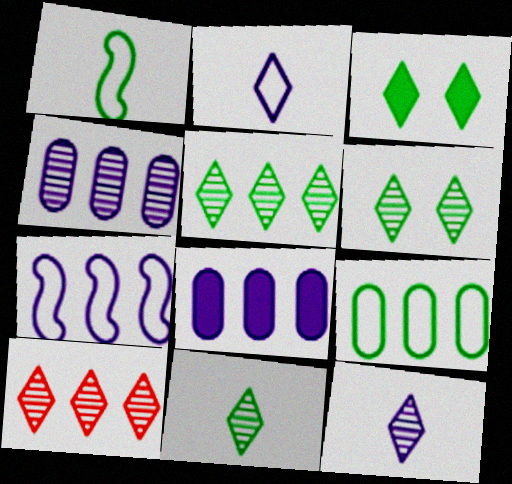[[2, 3, 10], 
[5, 6, 11], 
[6, 10, 12]]